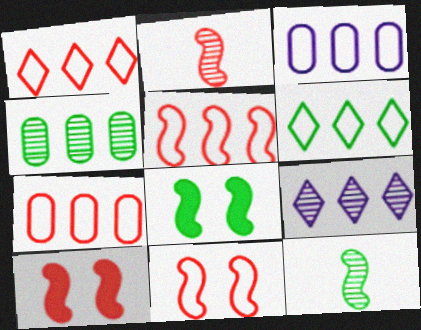[[1, 5, 7], 
[2, 5, 10], 
[3, 5, 6]]